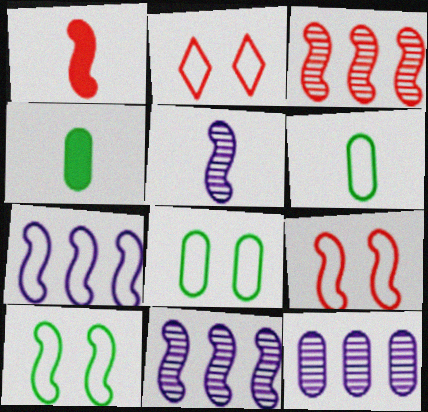[[1, 3, 9], 
[1, 10, 11], 
[2, 4, 11], 
[2, 6, 7]]